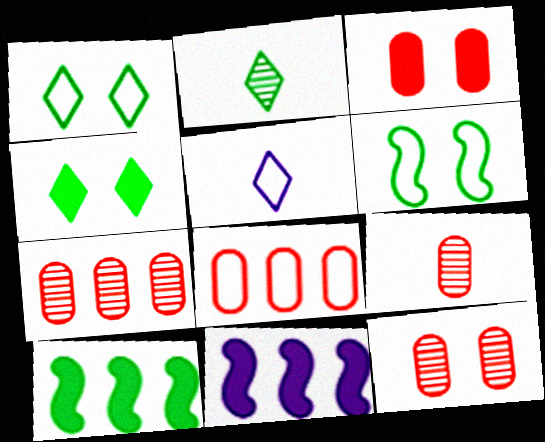[[1, 9, 11], 
[3, 8, 9], 
[5, 6, 8], 
[5, 10, 12], 
[7, 9, 12]]